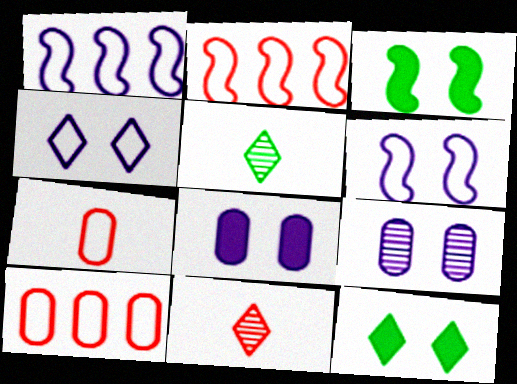[[2, 5, 8]]